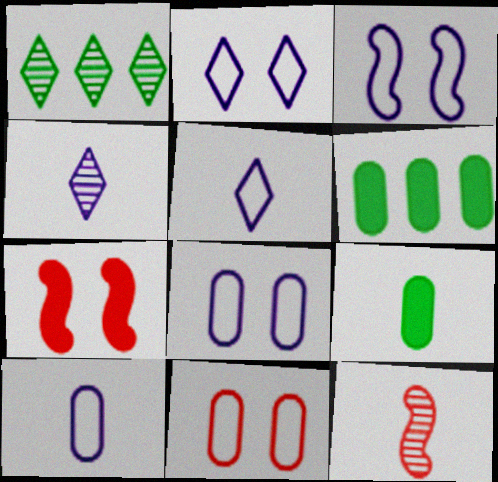[[1, 7, 10], 
[2, 3, 8], 
[2, 6, 12], 
[5, 9, 12]]